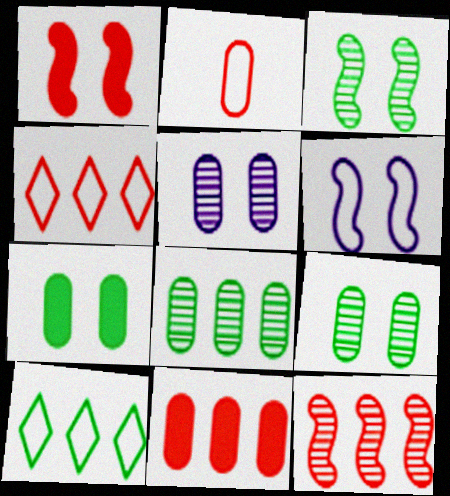[[1, 3, 6], 
[2, 6, 10], 
[4, 11, 12]]